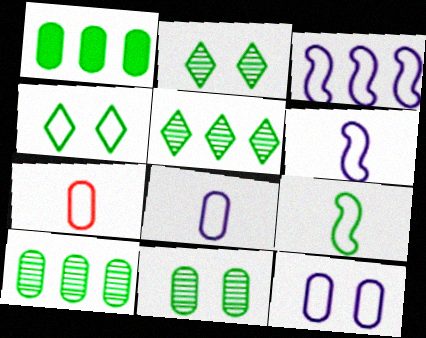[[1, 2, 9], 
[3, 4, 7]]